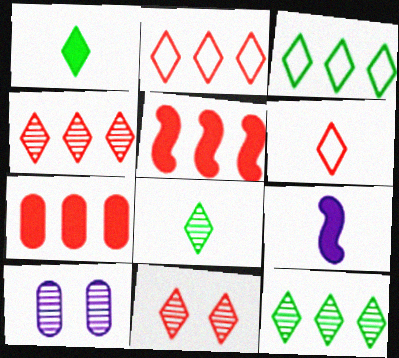[]